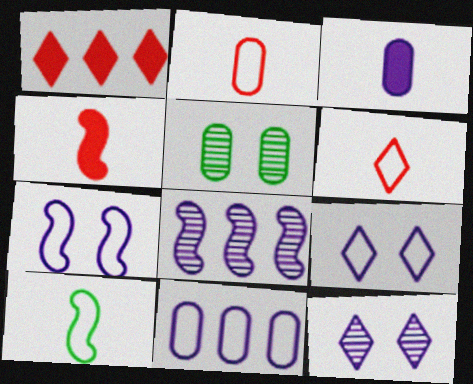[[3, 8, 9]]